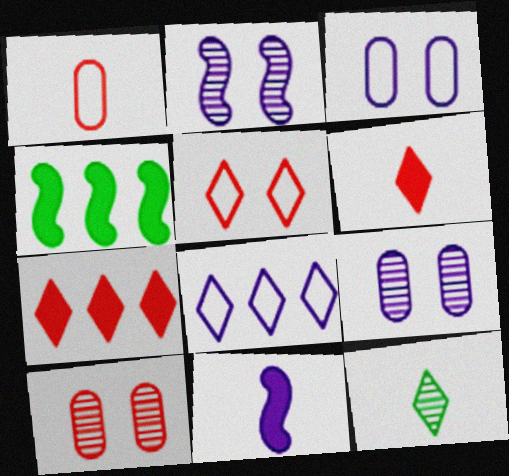[[1, 11, 12], 
[8, 9, 11]]